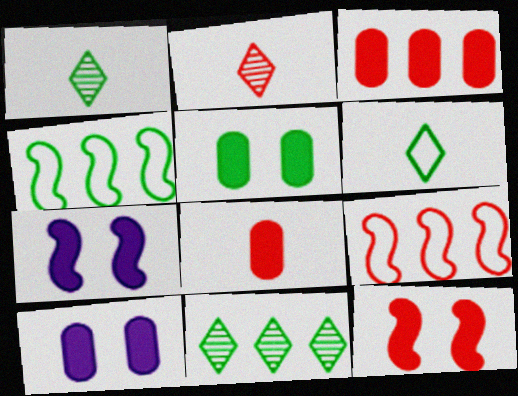[[1, 4, 5], 
[1, 9, 10], 
[2, 4, 10]]